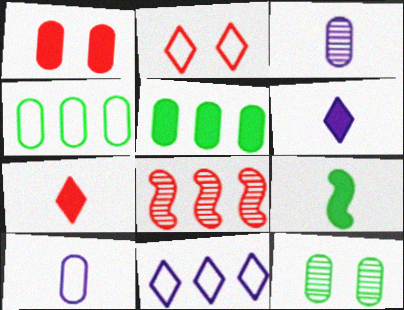[[1, 3, 4], 
[5, 8, 11]]